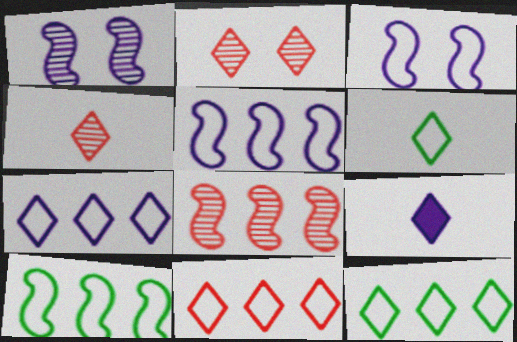[[2, 9, 12], 
[4, 6, 9], 
[7, 11, 12]]